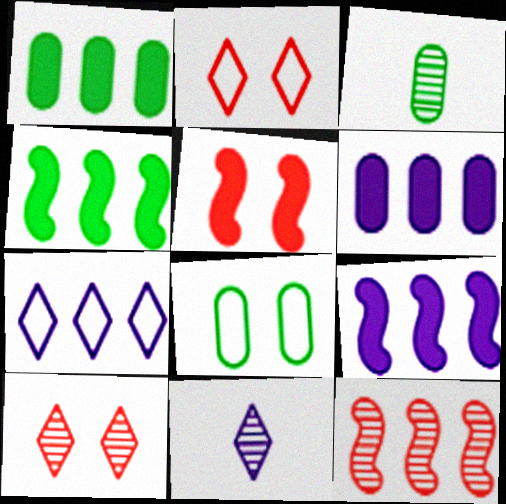[[1, 3, 8], 
[1, 7, 12], 
[2, 3, 9], 
[3, 5, 7]]